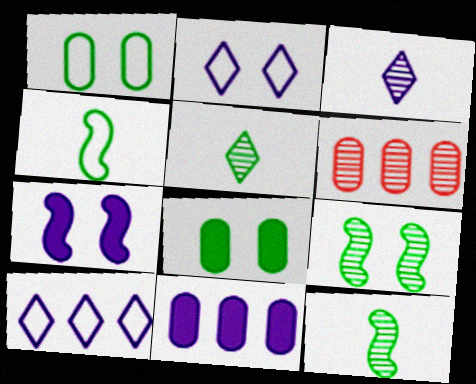[[3, 6, 9]]